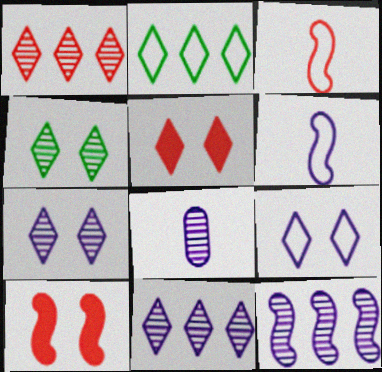[[2, 8, 10], 
[4, 5, 9], 
[7, 8, 12]]